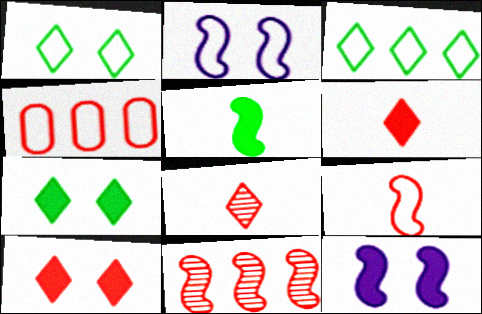[[2, 5, 11]]